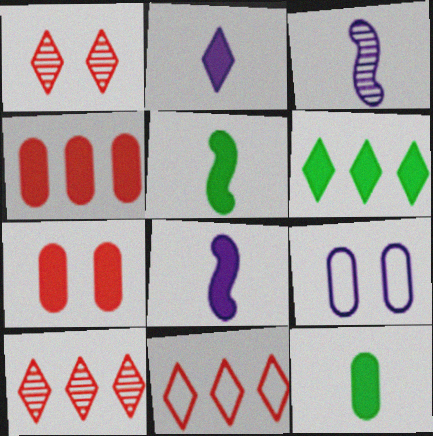[[5, 9, 10], 
[6, 7, 8]]